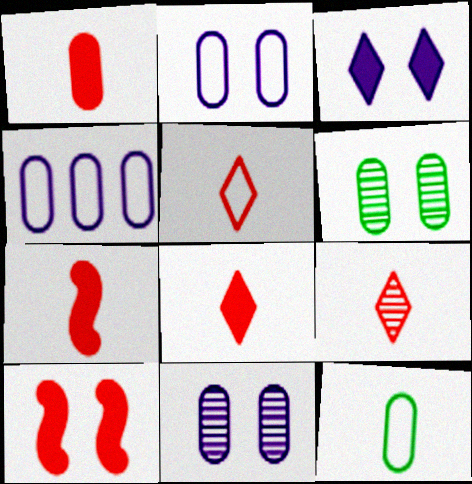[[1, 4, 6], 
[1, 7, 8], 
[5, 8, 9]]